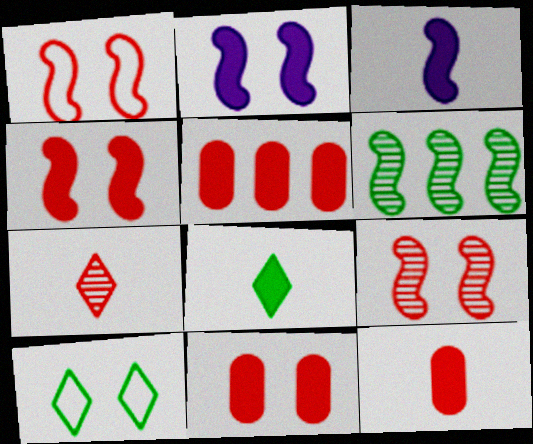[[1, 3, 6], 
[1, 4, 9], 
[1, 5, 7], 
[2, 5, 8], 
[3, 8, 12], 
[5, 11, 12]]